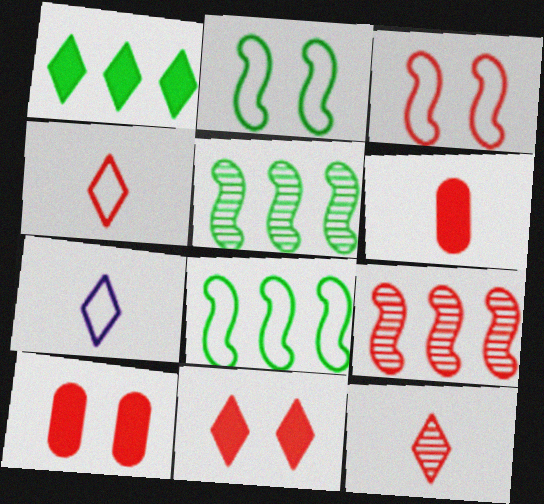[[4, 9, 10], 
[5, 7, 10]]